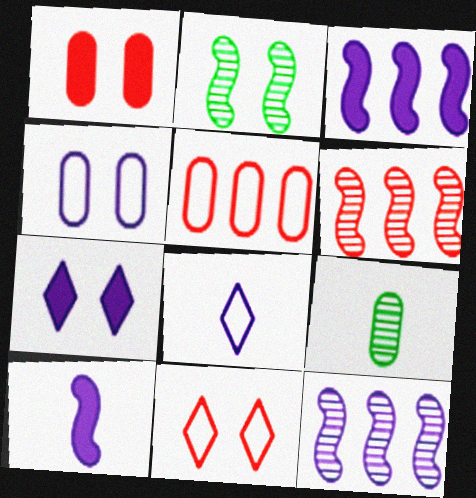[[3, 9, 11]]